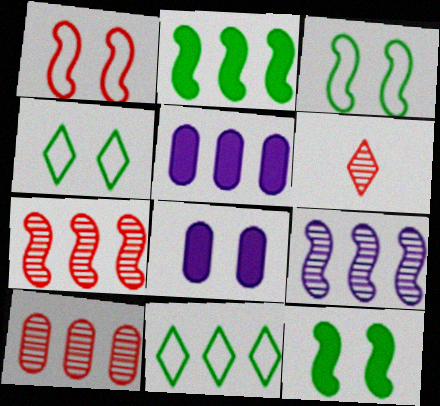[[3, 5, 6], 
[5, 7, 11]]